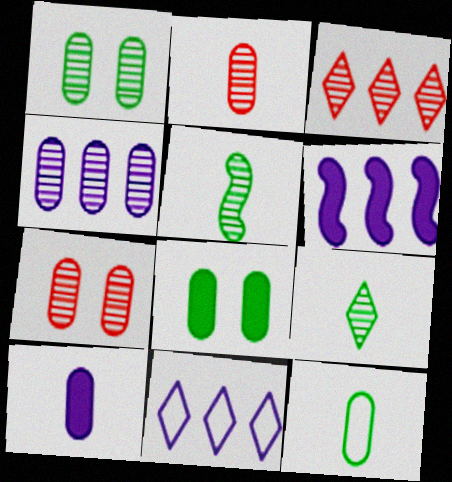[[1, 2, 4], 
[2, 10, 12], 
[4, 6, 11]]